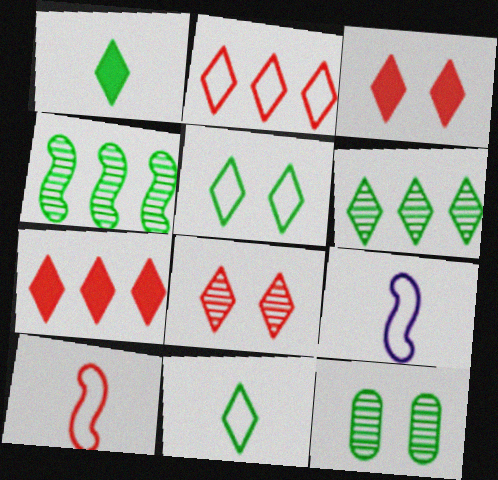[[1, 5, 6], 
[7, 9, 12]]